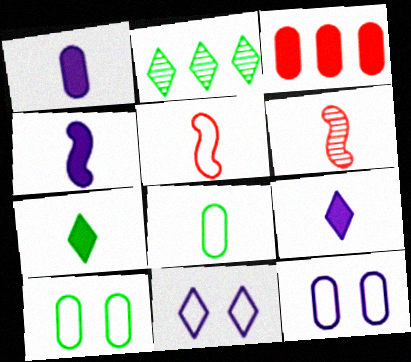[[1, 4, 9], 
[6, 8, 9]]